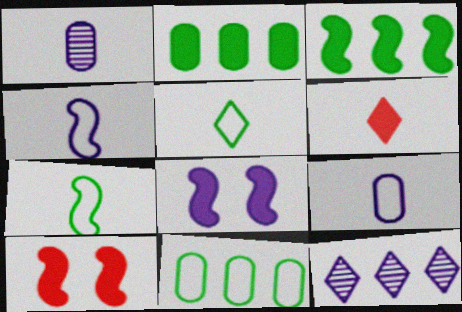[[1, 6, 7], 
[2, 6, 8], 
[8, 9, 12]]